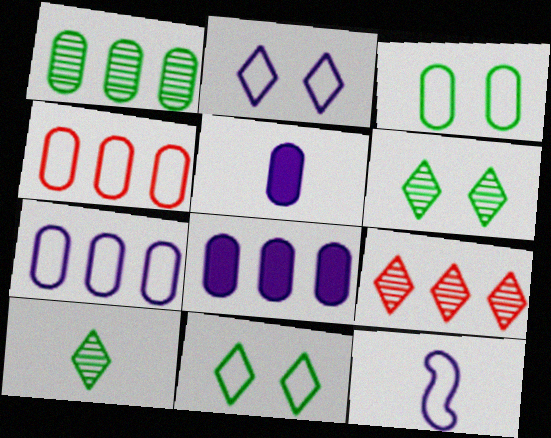[[1, 4, 8], 
[2, 7, 12], 
[4, 11, 12]]